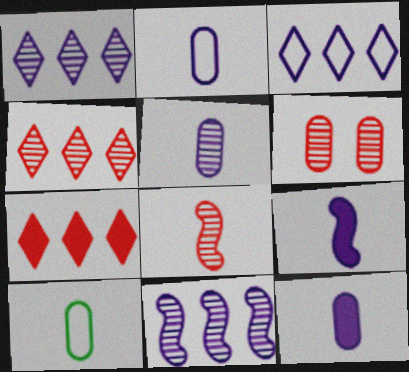[[2, 5, 12], 
[4, 6, 8]]